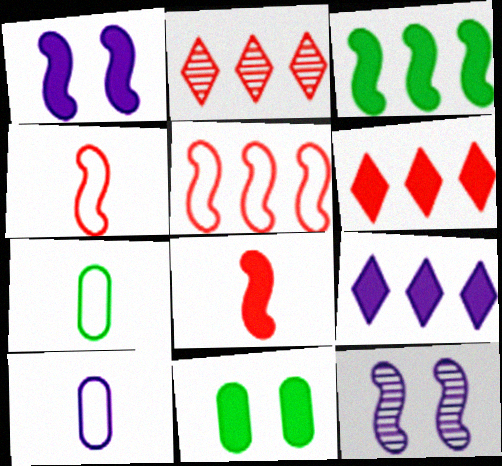[[1, 2, 7], 
[1, 3, 8], 
[3, 4, 12], 
[6, 7, 12], 
[8, 9, 11], 
[9, 10, 12]]